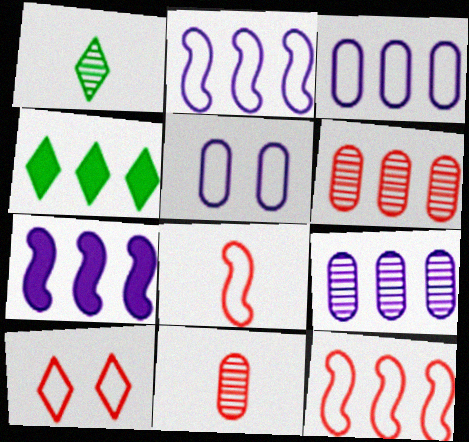[[2, 4, 6], 
[4, 9, 12]]